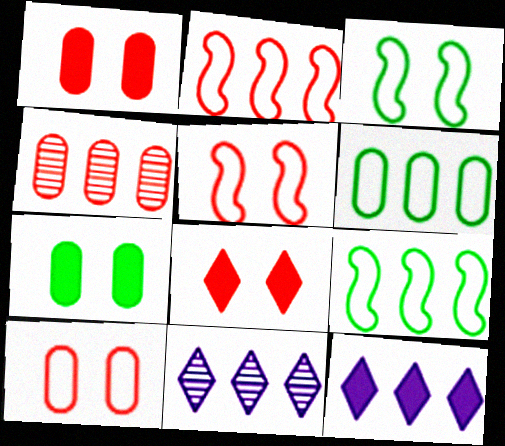[[4, 9, 12]]